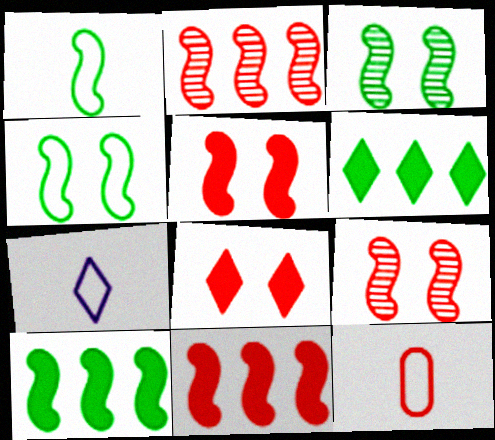[[1, 3, 10], 
[1, 7, 12], 
[2, 8, 12]]